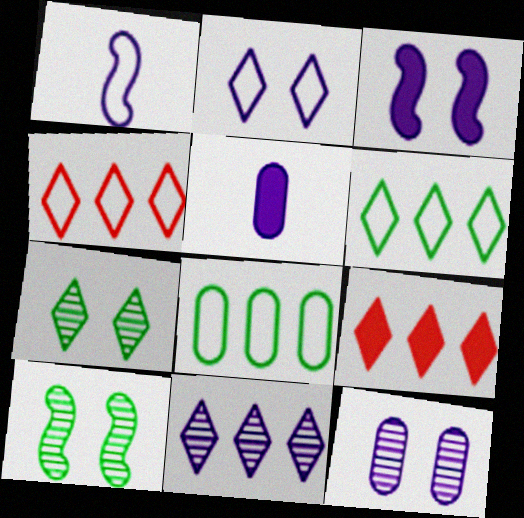[[2, 3, 12], 
[4, 5, 10], 
[6, 9, 11]]